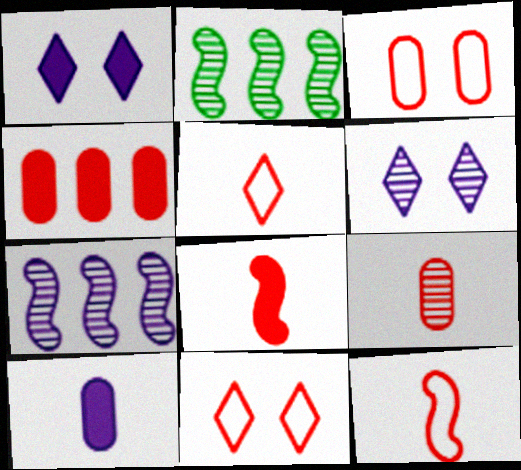[[2, 6, 9], 
[2, 10, 11], 
[3, 4, 9], 
[5, 8, 9]]